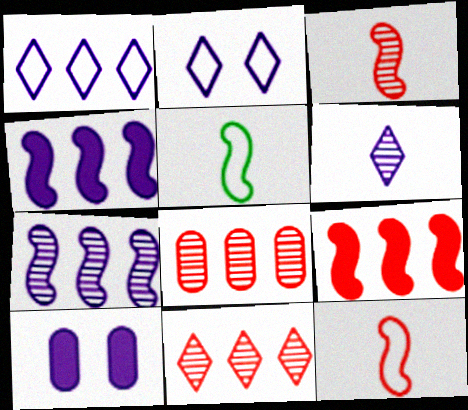[[5, 10, 11]]